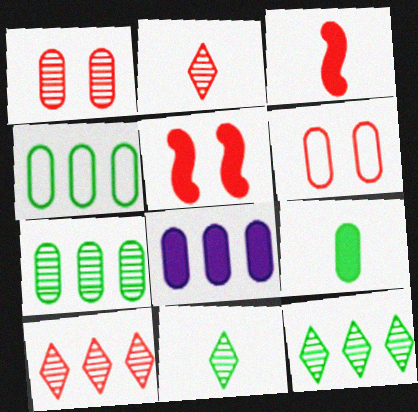[[3, 6, 10]]